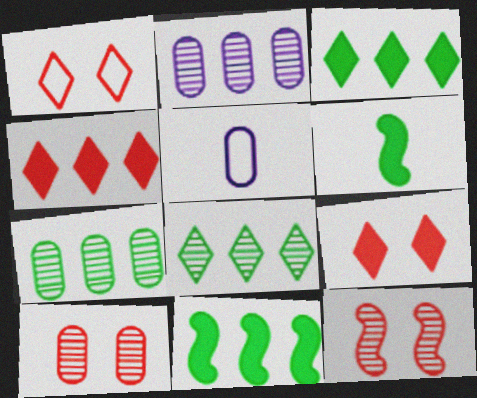[[1, 2, 6], 
[3, 5, 12]]